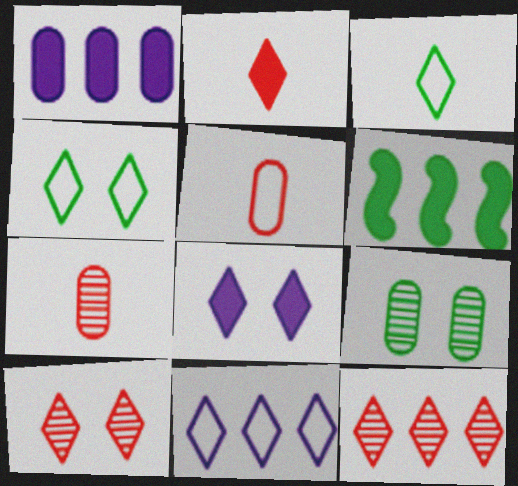[[1, 5, 9], 
[3, 6, 9], 
[3, 8, 12], 
[4, 8, 10]]